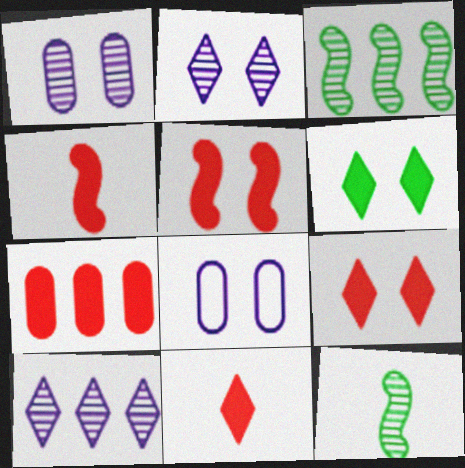[[3, 8, 11], 
[4, 7, 9], 
[5, 7, 11]]